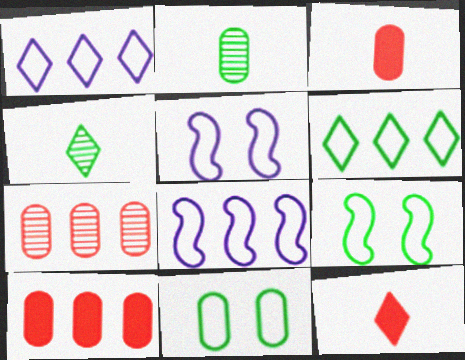[[4, 5, 10]]